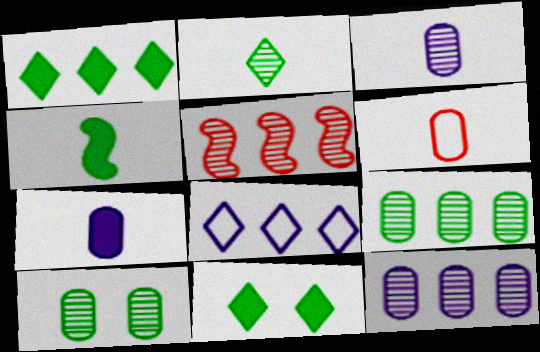[]